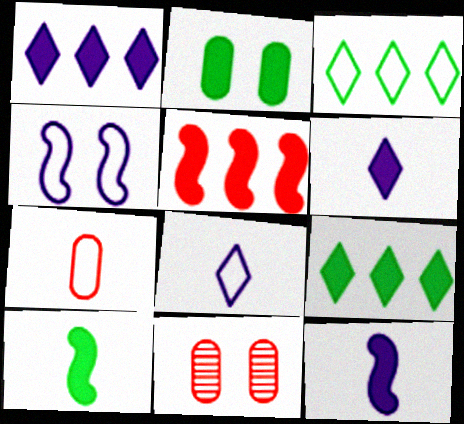[[2, 5, 6], 
[2, 9, 10], 
[3, 4, 7], 
[3, 11, 12]]